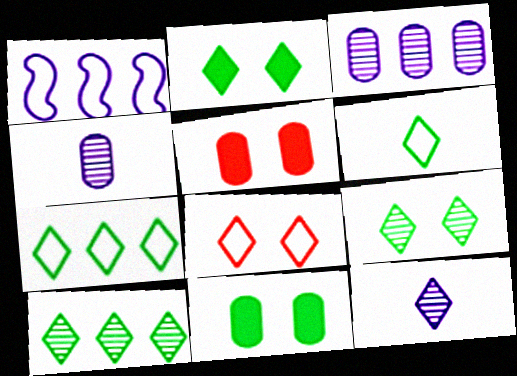[[2, 6, 10]]